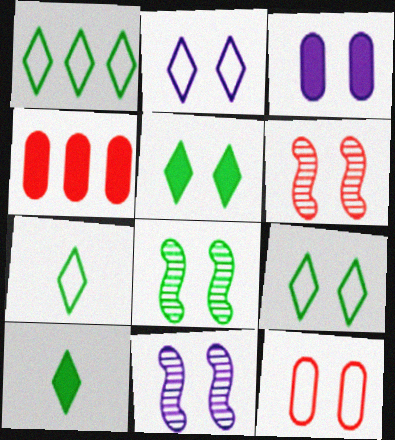[[1, 7, 9], 
[2, 3, 11], 
[3, 6, 9], 
[4, 7, 11], 
[5, 11, 12], 
[6, 8, 11]]